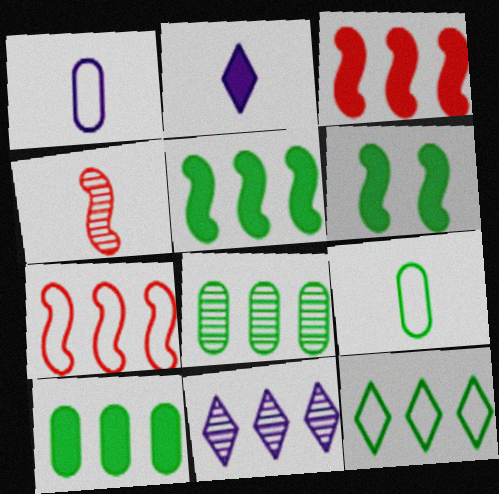[[2, 4, 9], 
[5, 8, 12], 
[7, 10, 11]]